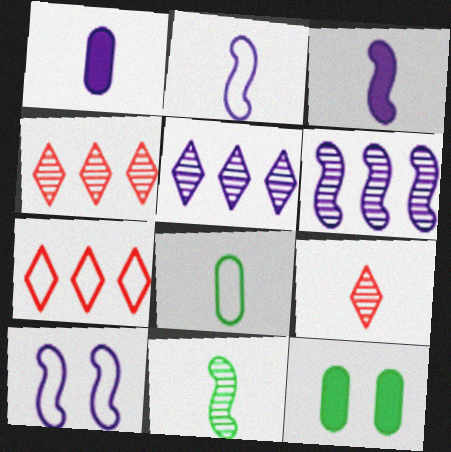[[1, 5, 10], 
[2, 4, 12], 
[3, 6, 10], 
[3, 8, 9], 
[7, 8, 10]]